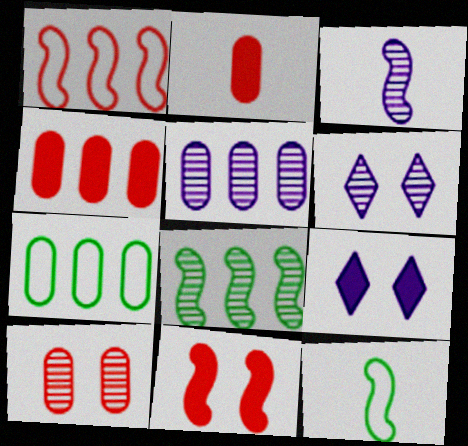[[3, 5, 6], 
[4, 5, 7], 
[4, 6, 12]]